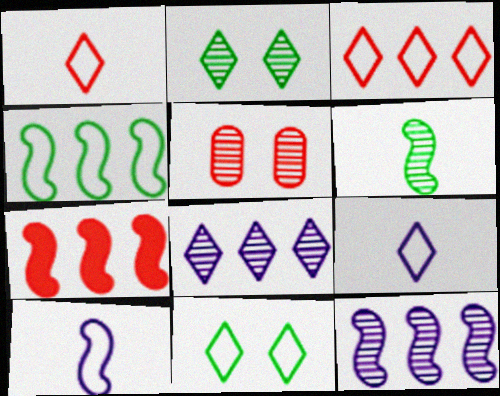[[1, 5, 7], 
[3, 9, 11], 
[4, 7, 12], 
[5, 6, 8]]